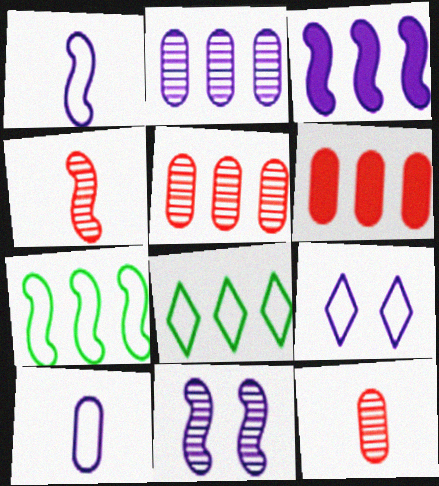[[1, 3, 11], 
[3, 5, 8]]